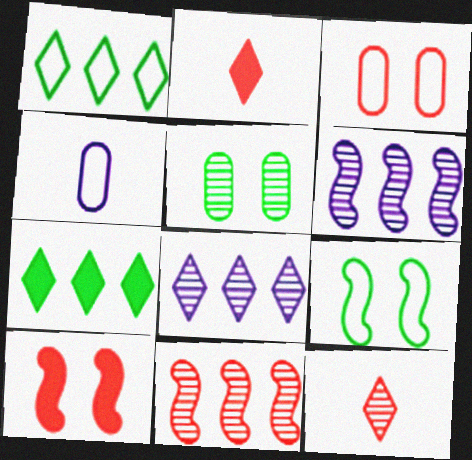[[2, 3, 11], 
[5, 6, 12]]